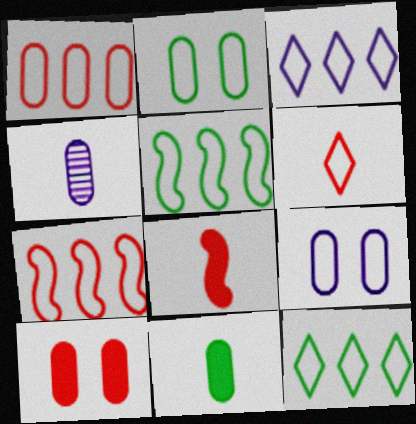[[1, 3, 5], 
[5, 6, 9]]